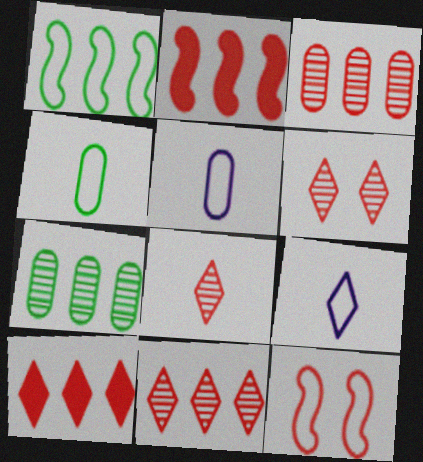[[6, 8, 11]]